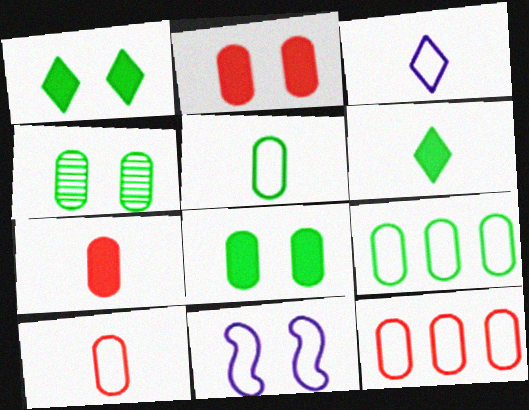[]